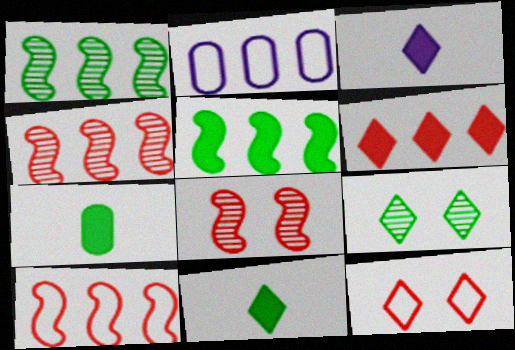[[1, 2, 6], 
[2, 8, 11]]